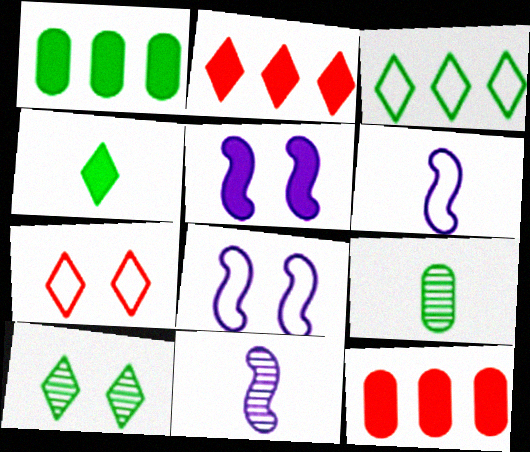[[1, 7, 11], 
[2, 8, 9], 
[3, 4, 10], 
[4, 5, 12], 
[6, 10, 12]]